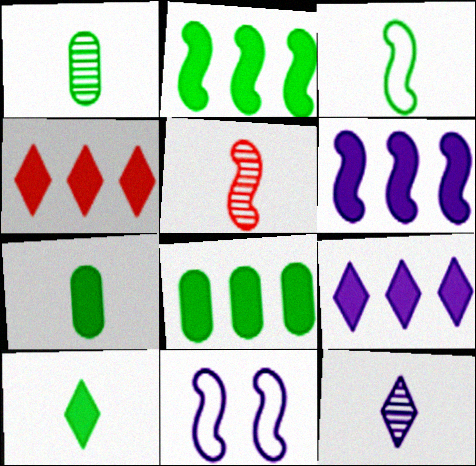[[1, 3, 10], 
[1, 4, 11], 
[1, 5, 12], 
[2, 5, 11], 
[4, 6, 8]]